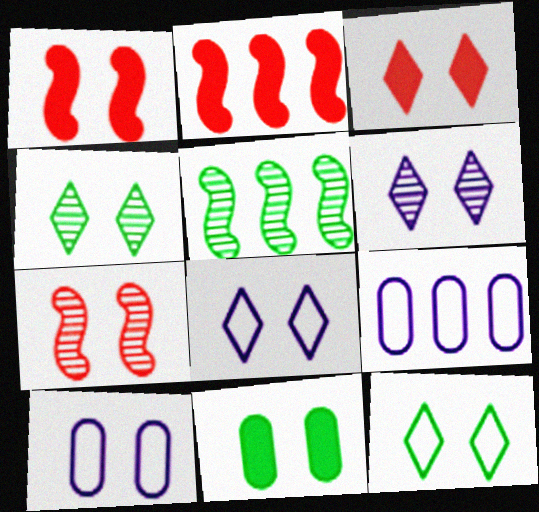[[1, 4, 10], 
[3, 4, 8], 
[3, 6, 12], 
[7, 8, 11]]